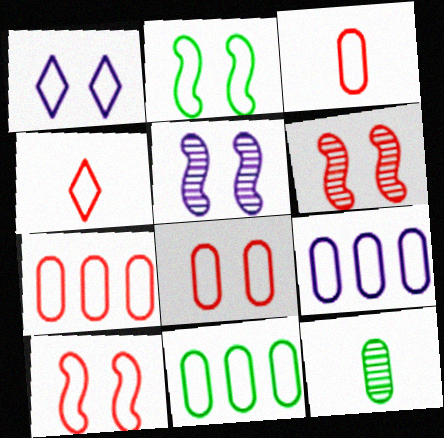[[1, 2, 8], 
[2, 4, 9], 
[3, 7, 8], 
[4, 7, 10], 
[7, 9, 11]]